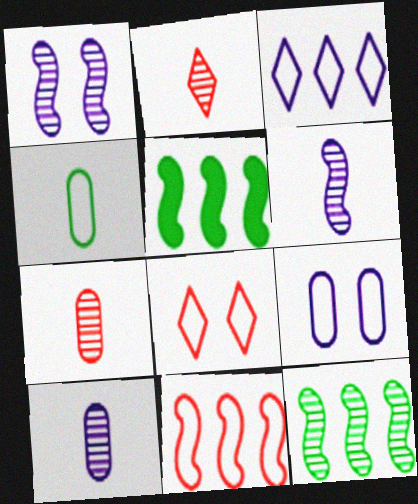[[2, 5, 9], 
[5, 8, 10]]